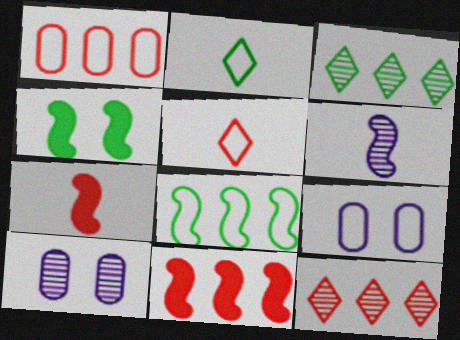[[1, 11, 12], 
[2, 10, 11], 
[3, 7, 9], 
[5, 8, 9]]